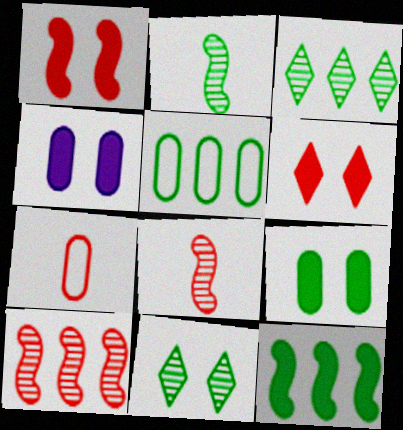[[3, 5, 12], 
[6, 7, 10]]